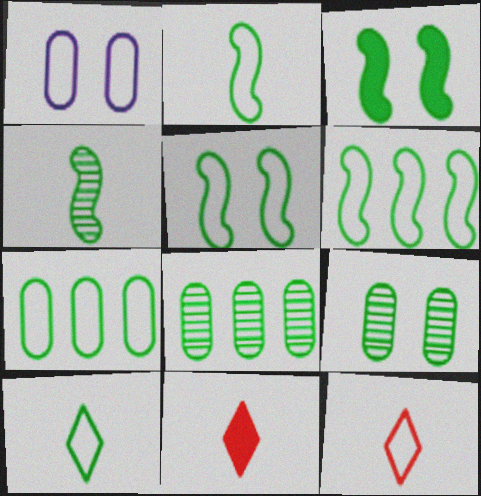[[1, 6, 12], 
[2, 5, 6], 
[3, 4, 6], 
[3, 8, 10], 
[5, 7, 10]]